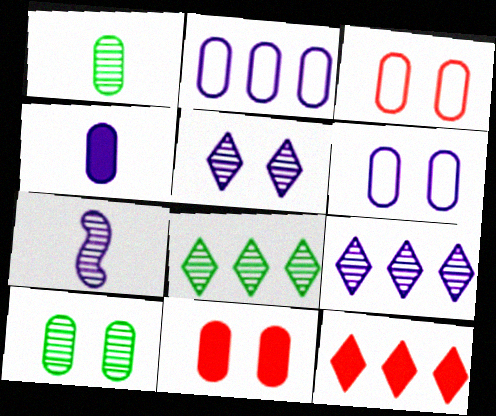[[1, 2, 11], 
[6, 10, 11]]